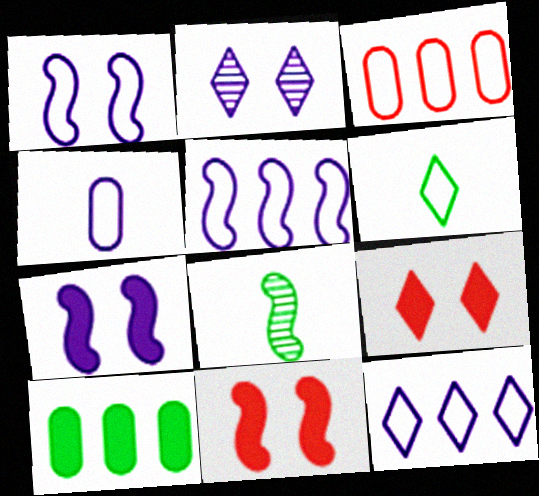[[1, 3, 6], 
[1, 4, 12], 
[5, 8, 11]]